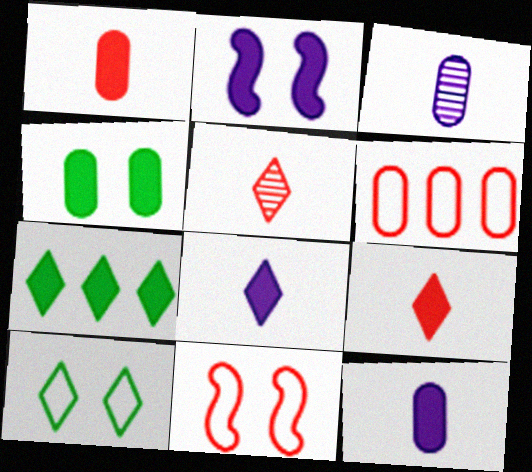[[1, 2, 7], 
[3, 4, 6], 
[3, 7, 11]]